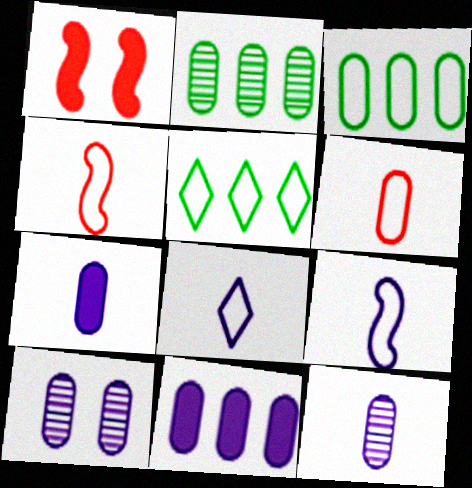[[1, 2, 8], 
[1, 5, 12]]